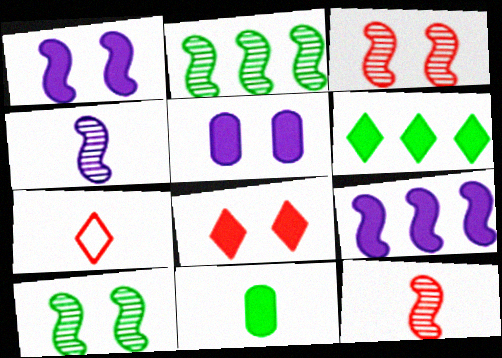[[2, 3, 4], 
[2, 5, 7], 
[4, 7, 11], 
[8, 9, 11]]